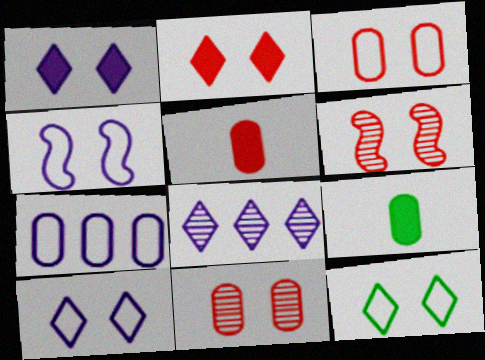[[2, 3, 6], 
[3, 4, 12], 
[7, 9, 11]]